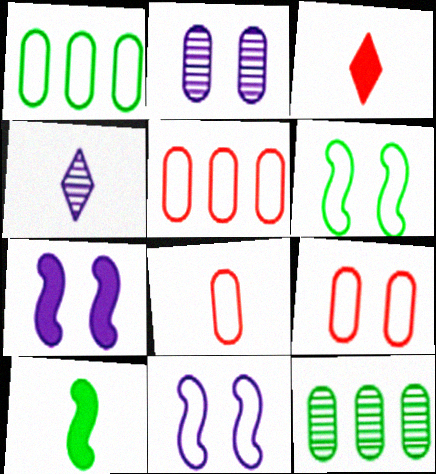[[3, 11, 12], 
[4, 8, 10], 
[5, 8, 9]]